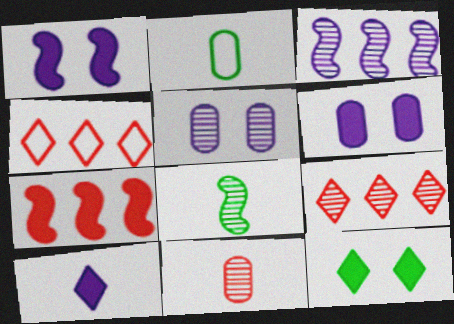[[1, 2, 9], 
[4, 6, 8], 
[5, 8, 9]]